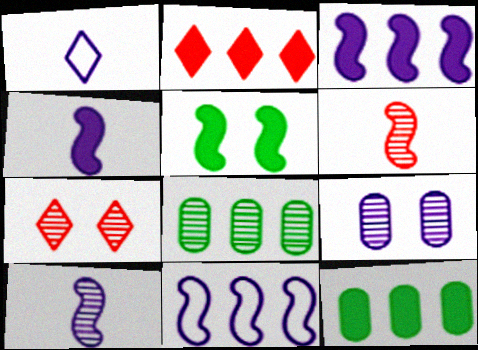[[1, 3, 9], 
[2, 3, 12], 
[2, 8, 11], 
[5, 6, 11], 
[7, 8, 10]]